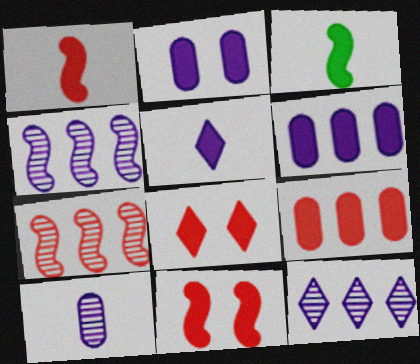[[1, 8, 9], 
[3, 6, 8]]